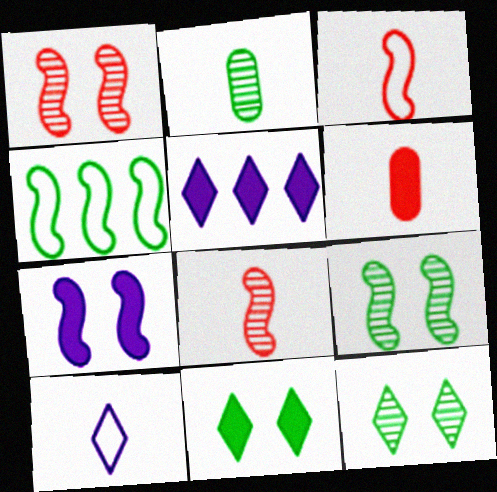[[2, 4, 11], 
[4, 7, 8]]